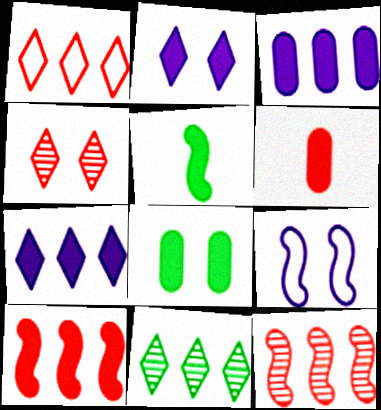[[1, 7, 11], 
[3, 6, 8], 
[4, 8, 9], 
[5, 9, 12], 
[6, 9, 11]]